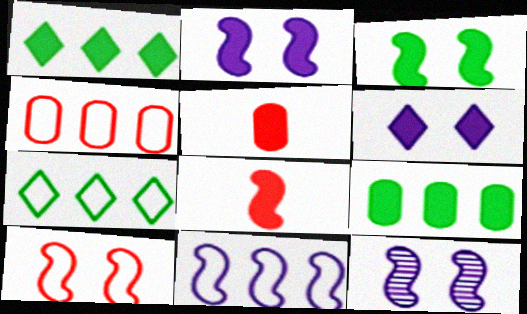[[1, 2, 5], 
[3, 10, 12], 
[4, 7, 11], 
[5, 7, 12], 
[6, 8, 9]]